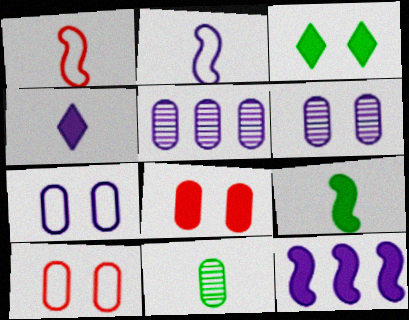[[1, 3, 5], 
[1, 4, 11]]